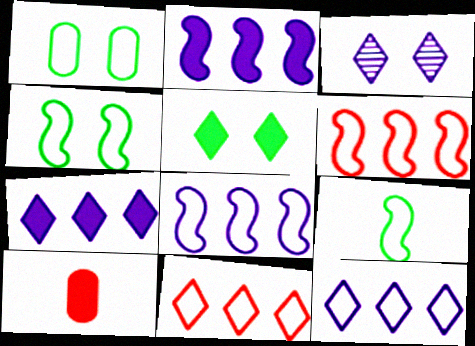[[2, 5, 10]]